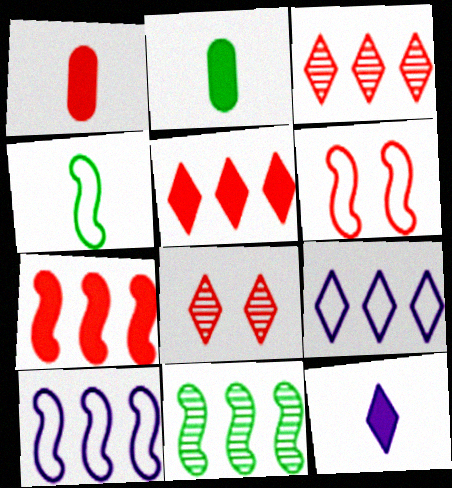[[1, 3, 6], 
[2, 8, 10], 
[4, 6, 10], 
[7, 10, 11]]